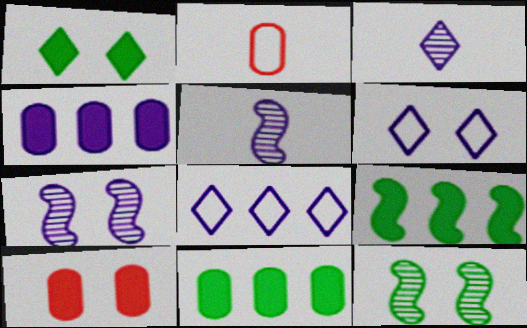[[4, 5, 6], 
[6, 10, 12]]